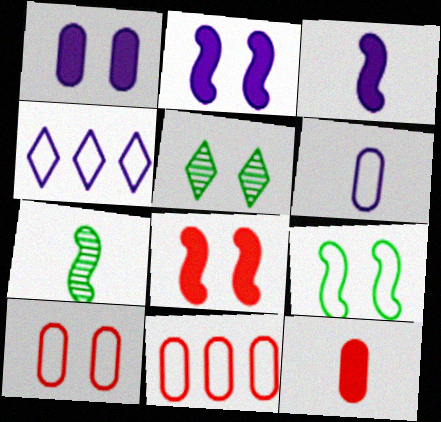[[2, 5, 10], 
[3, 5, 11]]